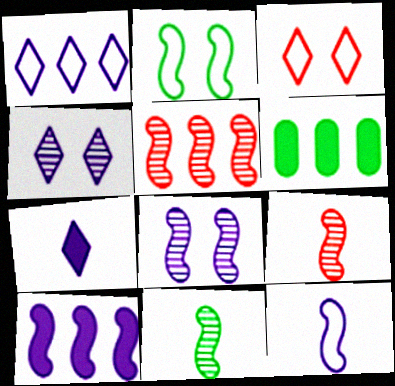[[1, 4, 7], 
[1, 5, 6], 
[2, 9, 10], 
[5, 8, 11], 
[8, 10, 12]]